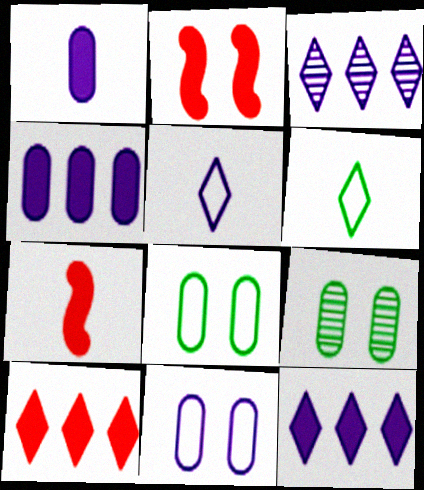[[3, 7, 8]]